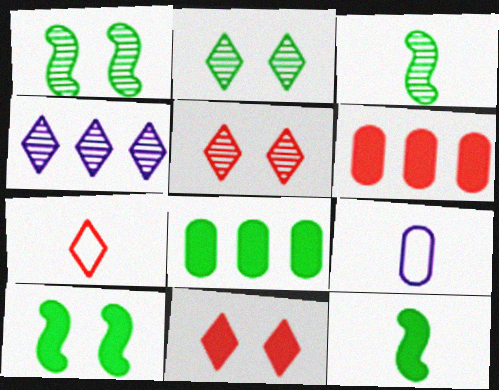[]